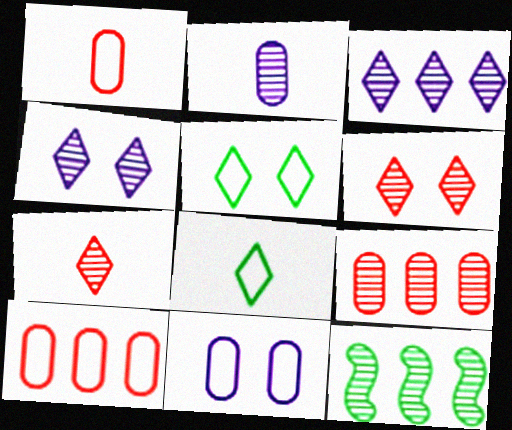[[2, 6, 12], 
[3, 9, 12]]